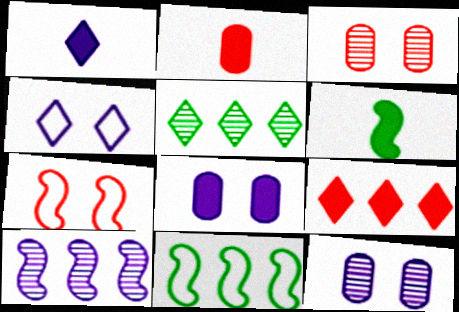[[1, 2, 6], 
[1, 3, 11], 
[6, 7, 10], 
[6, 8, 9]]